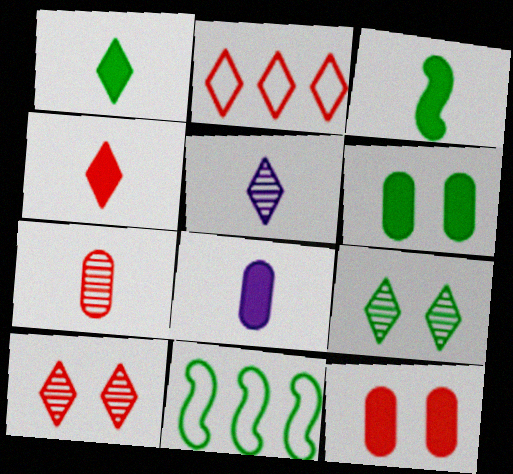[[2, 4, 10], 
[3, 4, 8], 
[5, 11, 12], 
[8, 10, 11]]